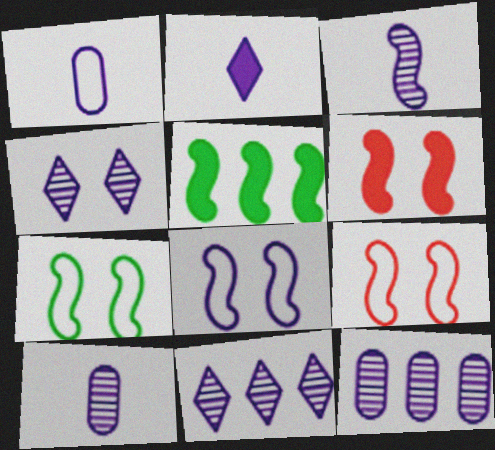[[1, 2, 3], 
[2, 8, 12], 
[3, 4, 12], 
[3, 5, 9], 
[7, 8, 9]]